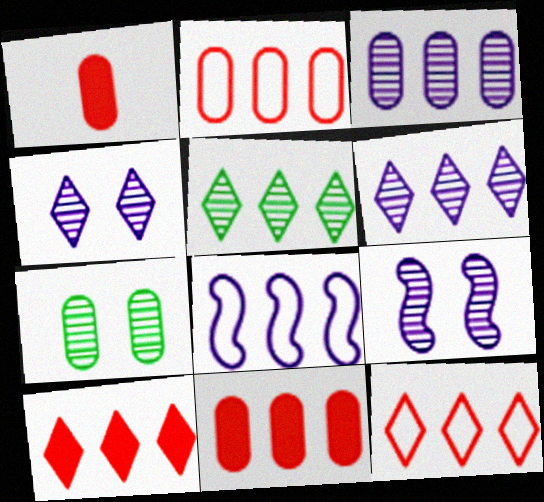[[5, 8, 11]]